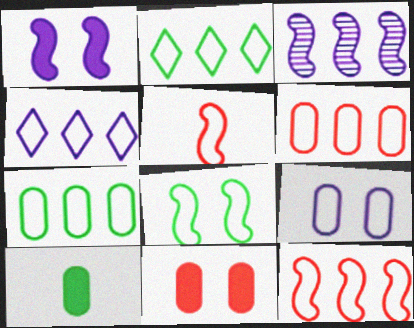[[2, 5, 9], 
[4, 7, 12]]